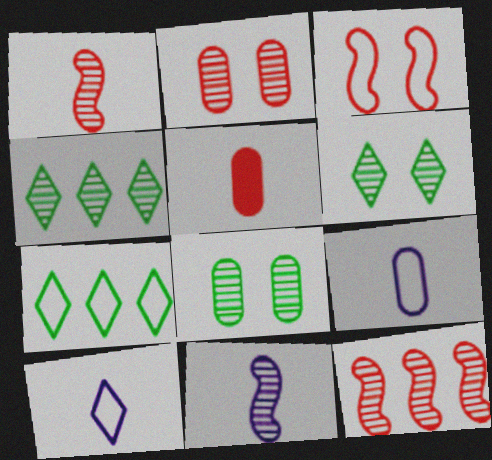[[2, 4, 11], 
[3, 7, 9]]